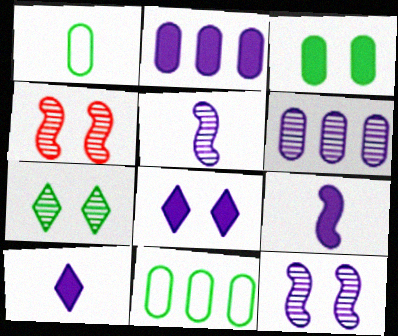[[2, 8, 9], 
[4, 10, 11]]